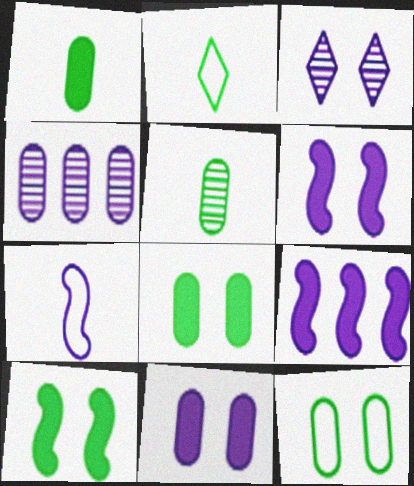[]